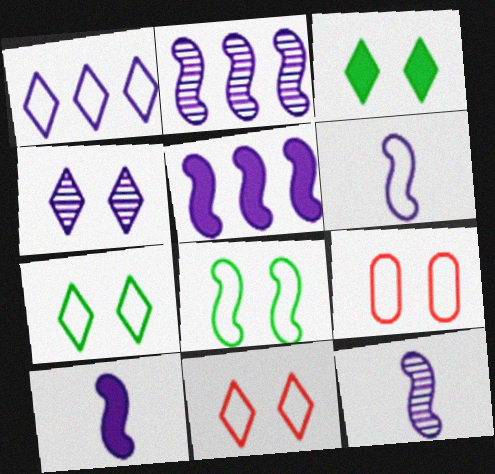[[3, 4, 11], 
[6, 10, 12]]